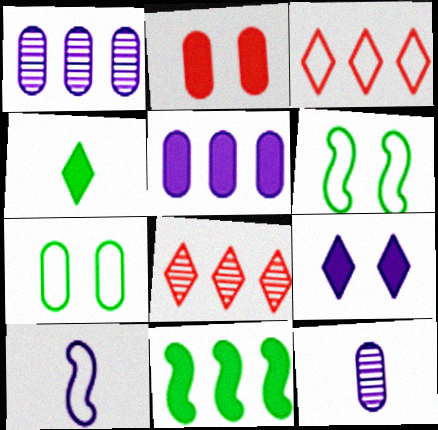[[1, 3, 11], 
[1, 9, 10], 
[3, 7, 10]]